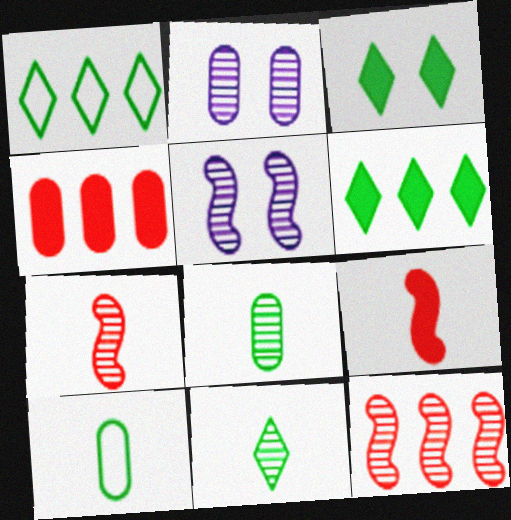[[1, 2, 9], 
[1, 3, 11], 
[2, 4, 10], 
[2, 11, 12]]